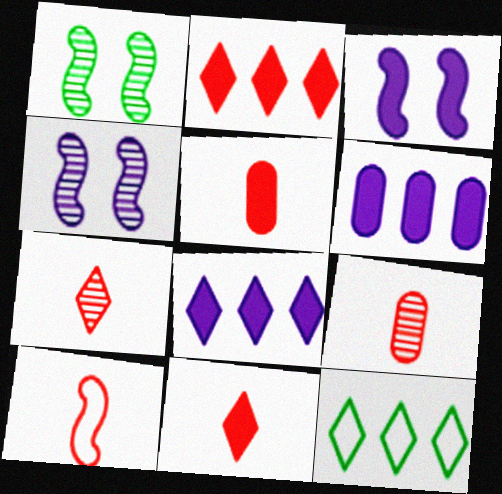[[3, 9, 12], 
[4, 5, 12], 
[5, 7, 10], 
[9, 10, 11]]